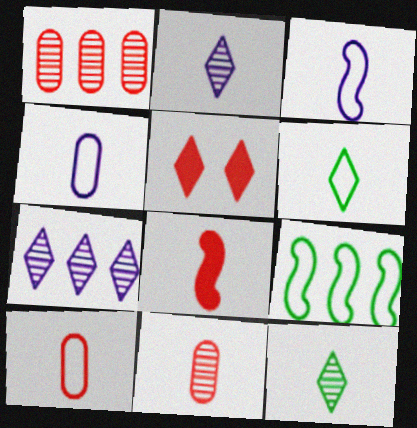[[3, 6, 10], 
[4, 8, 12], 
[5, 6, 7]]